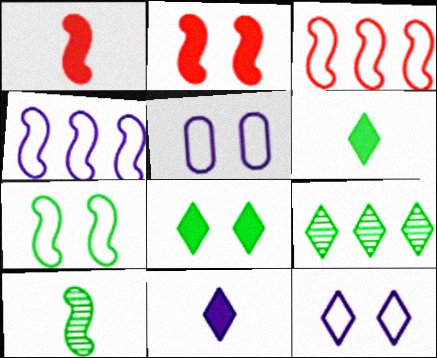[[1, 5, 9], 
[2, 4, 10]]